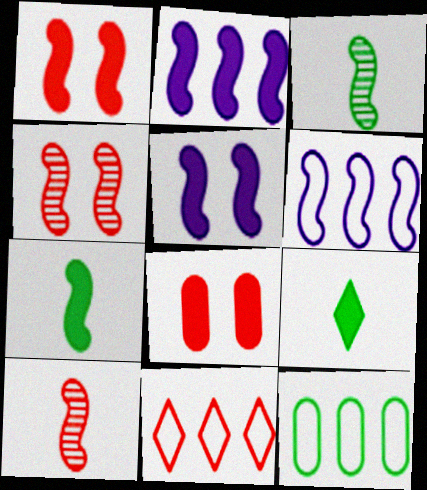[[1, 2, 7], 
[1, 3, 6], 
[2, 8, 9], 
[4, 6, 7], 
[6, 11, 12], 
[8, 10, 11]]